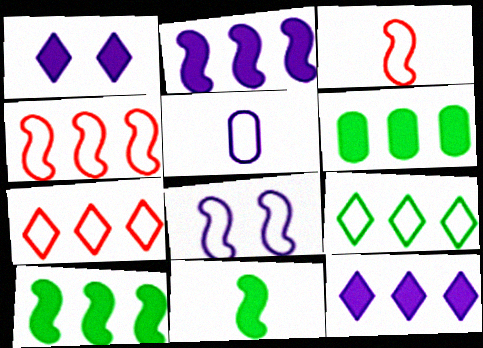[]